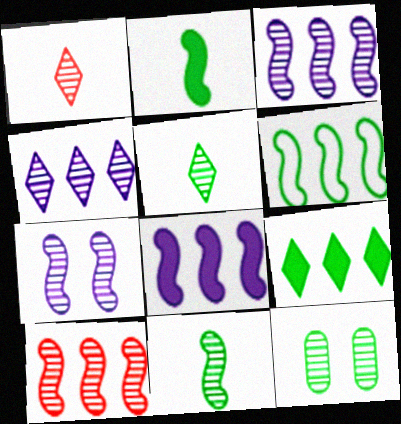[[1, 3, 12], 
[6, 8, 10], 
[7, 10, 11]]